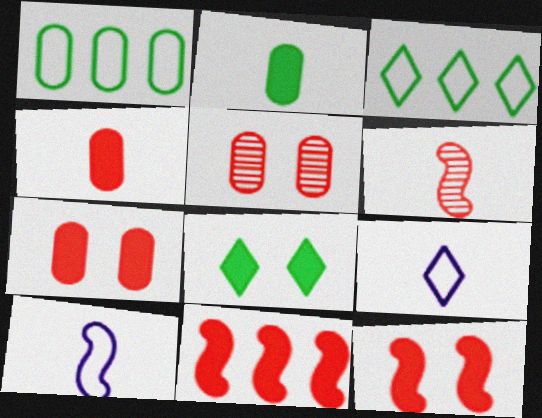[[2, 6, 9]]